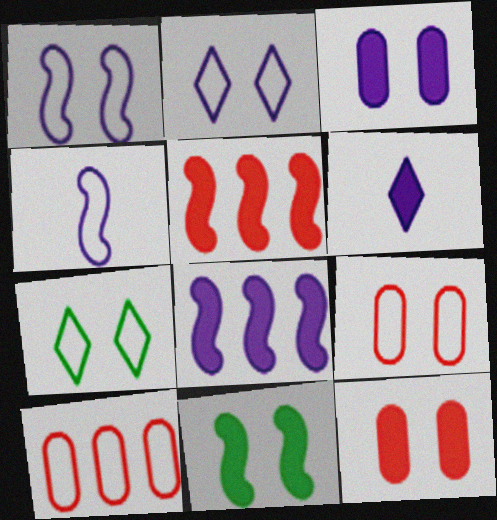[[1, 7, 9], 
[3, 6, 8], 
[4, 7, 10]]